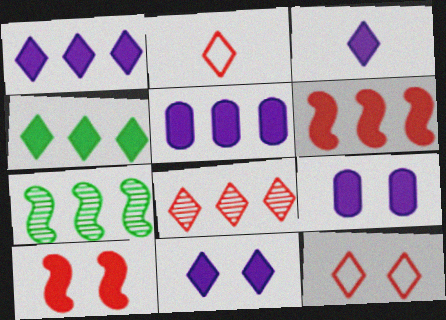[[1, 3, 11], 
[2, 7, 9], 
[4, 5, 6]]